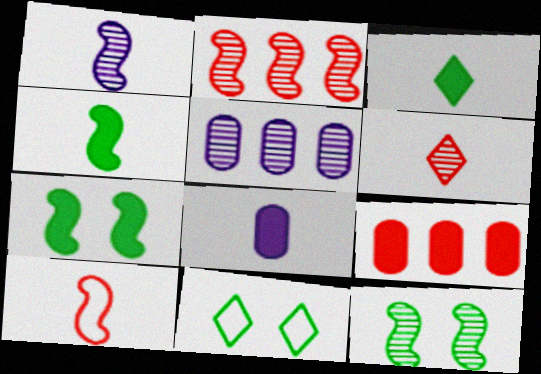[[1, 2, 12], 
[1, 4, 10], 
[1, 9, 11], 
[2, 8, 11], 
[5, 6, 12]]